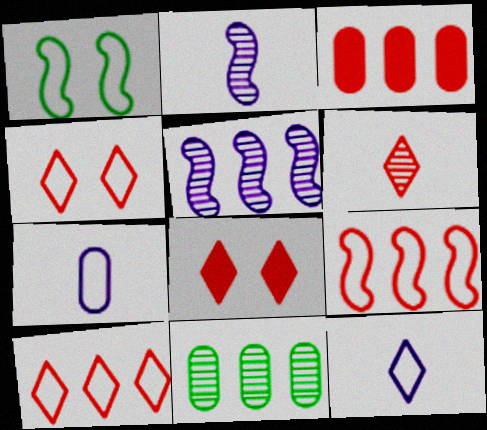[[1, 7, 10], 
[6, 8, 10]]